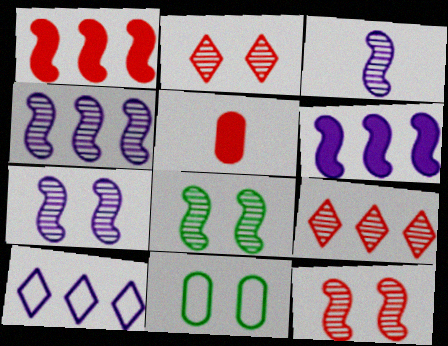[[3, 4, 7], 
[5, 8, 10], 
[7, 8, 12]]